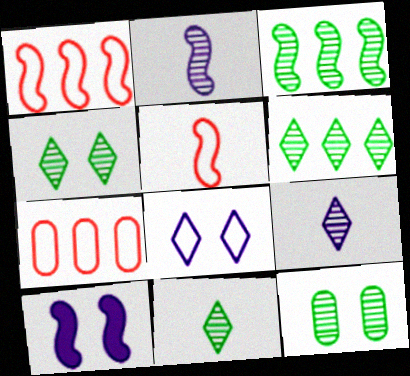[[3, 5, 10], 
[3, 11, 12], 
[4, 6, 11], 
[7, 10, 11]]